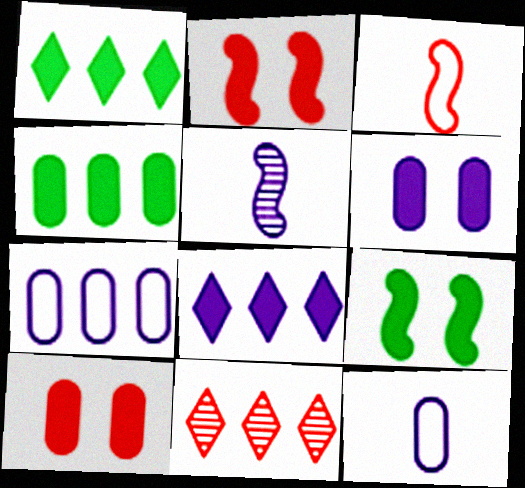[[3, 10, 11], 
[9, 11, 12]]